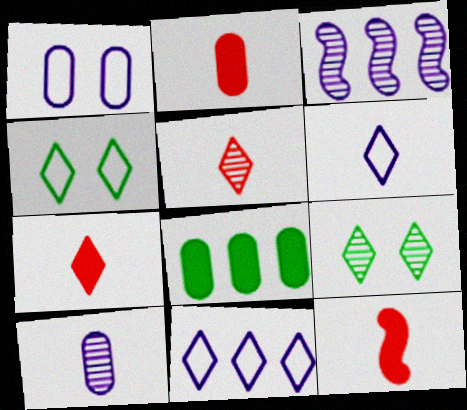[[2, 3, 4], 
[2, 7, 12], 
[7, 9, 11]]